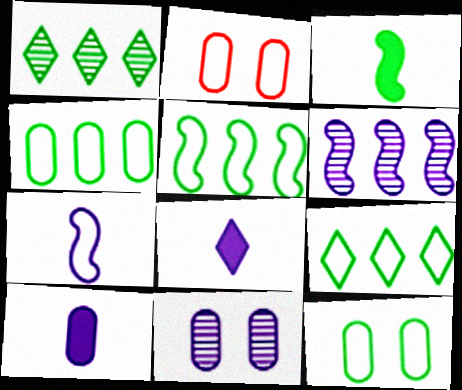[[1, 3, 12], 
[2, 7, 9], 
[4, 5, 9]]